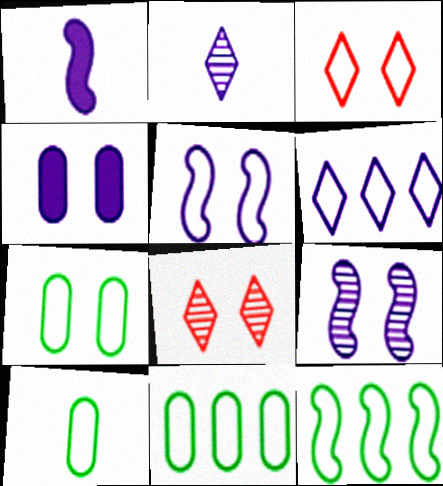[[1, 8, 11], 
[3, 5, 7], 
[7, 10, 11]]